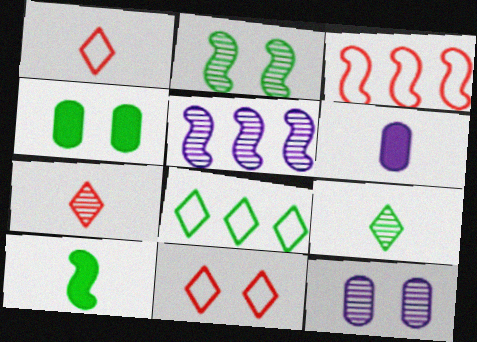[[1, 4, 5]]